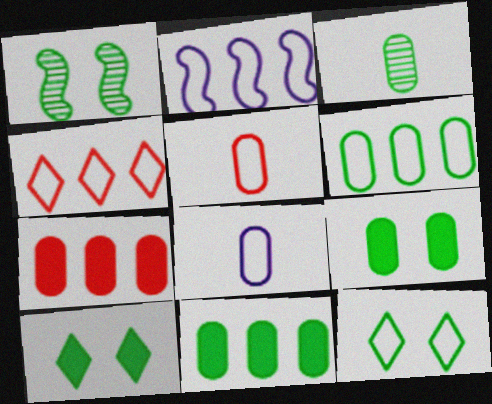[[1, 9, 12], 
[2, 4, 6], 
[2, 5, 12], 
[3, 6, 9]]